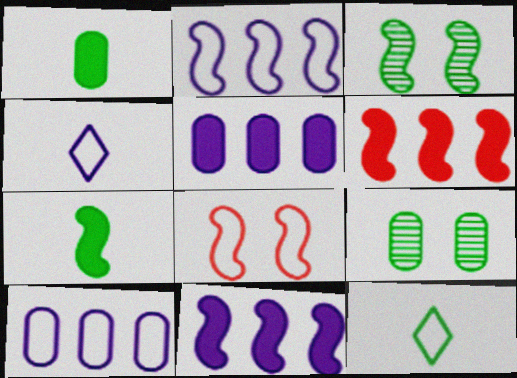[[4, 6, 9], 
[8, 10, 12]]